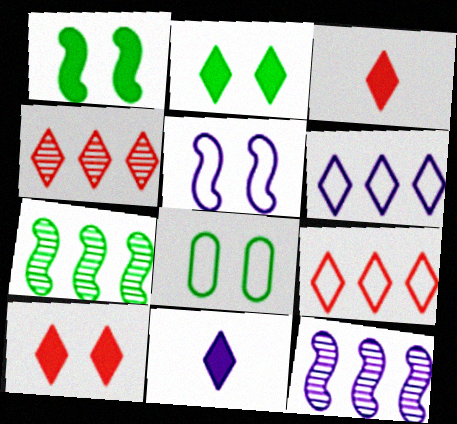[[3, 8, 12]]